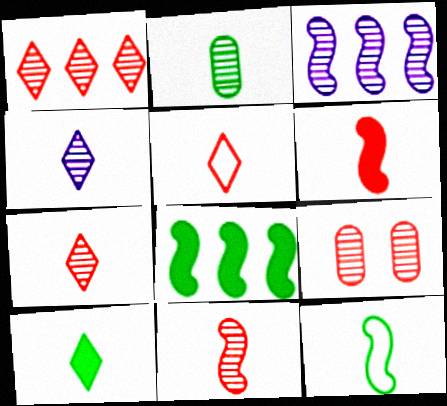[[1, 9, 11], 
[2, 4, 11], 
[2, 10, 12], 
[4, 5, 10]]